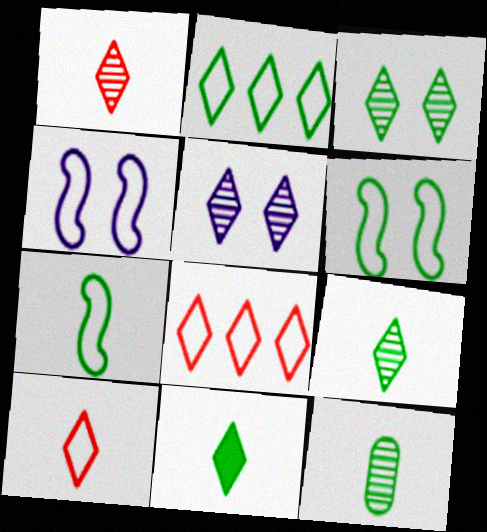[[2, 3, 11], 
[5, 8, 11], 
[7, 11, 12]]